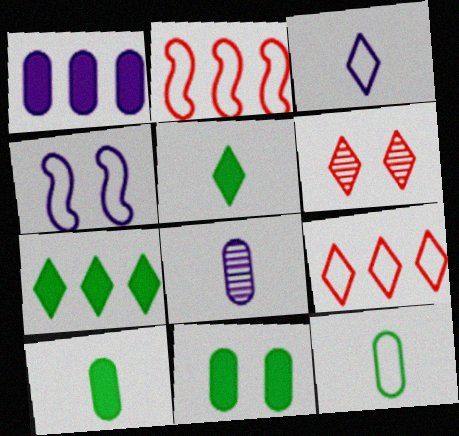[[3, 6, 7], 
[4, 6, 11], 
[4, 9, 12]]